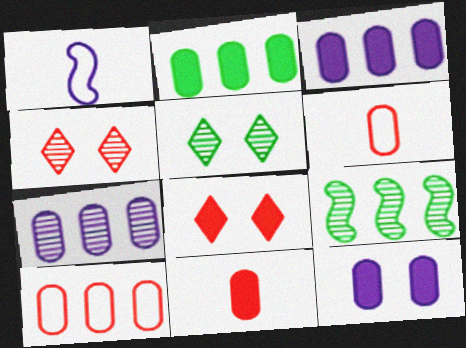[[1, 2, 4], 
[2, 7, 10], 
[2, 11, 12]]